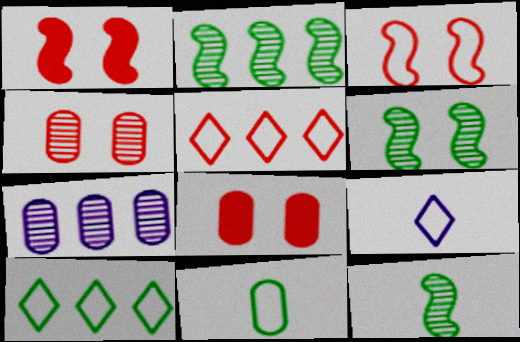[[2, 6, 12], 
[2, 8, 9], 
[7, 8, 11]]